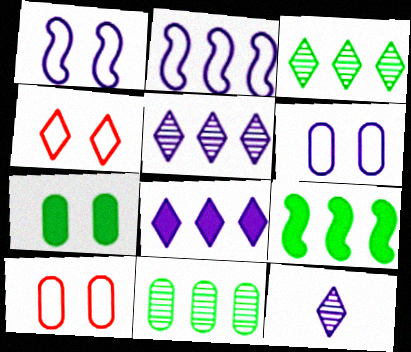[[9, 10, 12]]